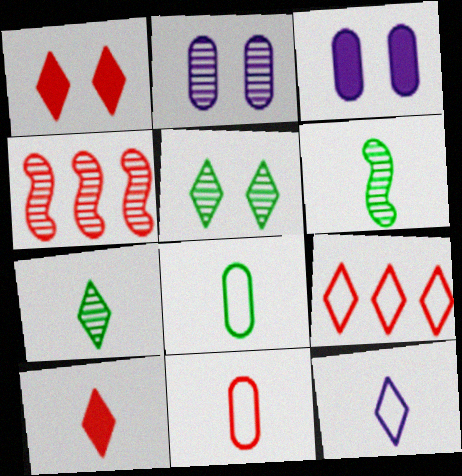[[1, 4, 11], 
[2, 4, 7], 
[3, 6, 9], 
[7, 10, 12]]